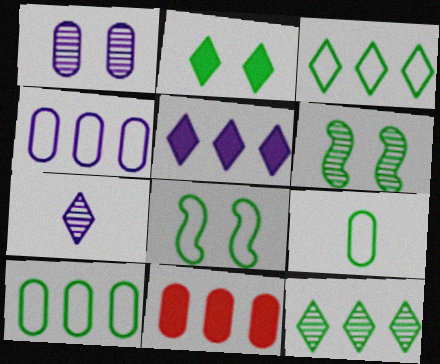[[1, 9, 11], 
[3, 8, 9], 
[7, 8, 11]]